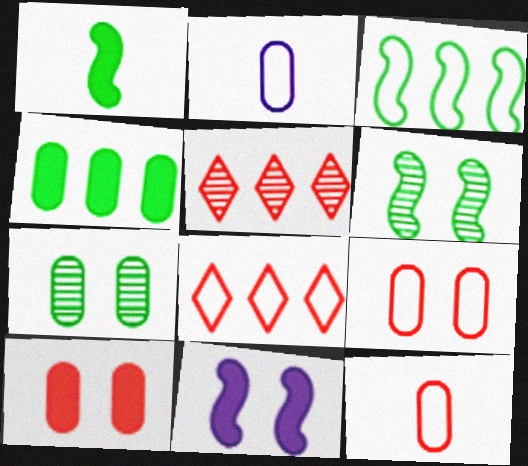[[1, 3, 6]]